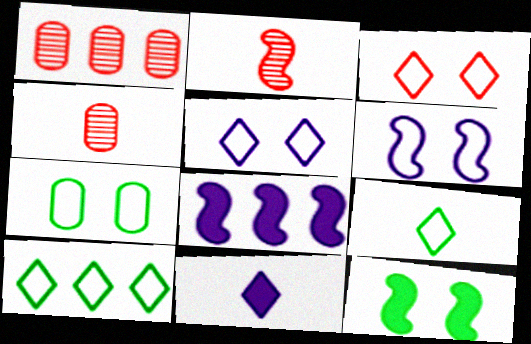[[1, 8, 10], 
[3, 6, 7]]